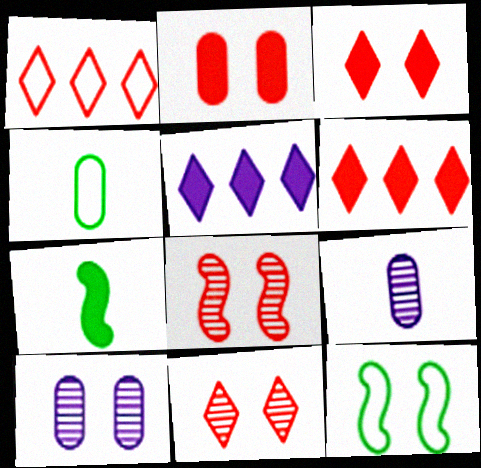[[1, 7, 10], 
[2, 5, 7], 
[3, 10, 12], 
[4, 5, 8], 
[6, 9, 12]]